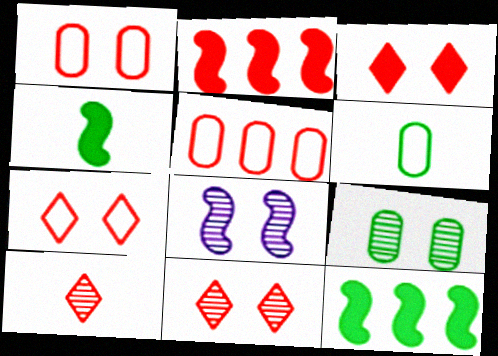[[1, 2, 10], 
[3, 7, 11], 
[8, 9, 11]]